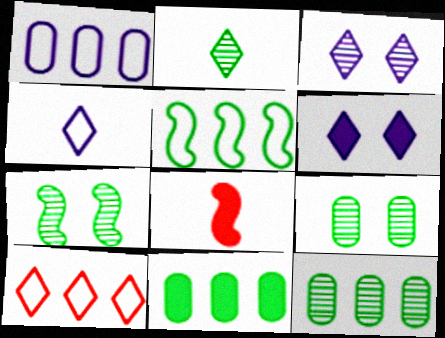[[1, 5, 10], 
[2, 6, 10], 
[2, 7, 12], 
[6, 8, 11]]